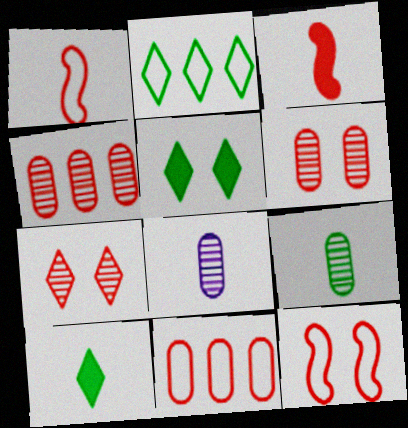[[1, 8, 10], 
[3, 7, 11]]